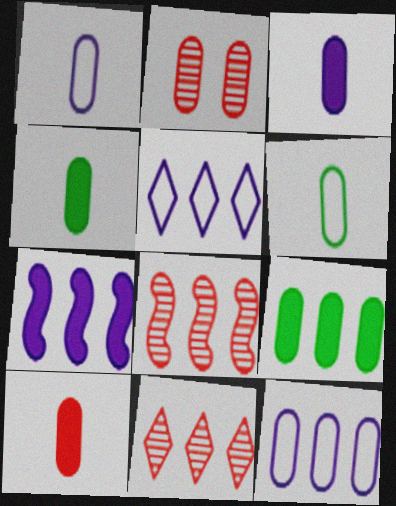[[1, 2, 9], 
[2, 4, 12], 
[3, 4, 10], 
[5, 8, 9]]